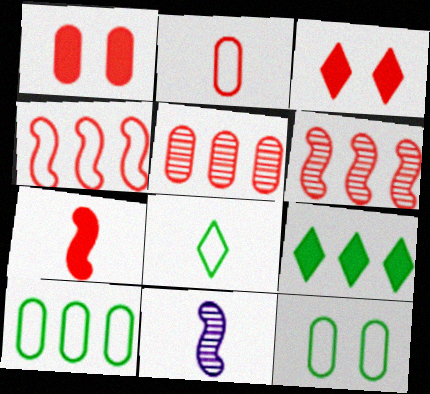[[1, 2, 5], 
[2, 3, 6], 
[3, 10, 11]]